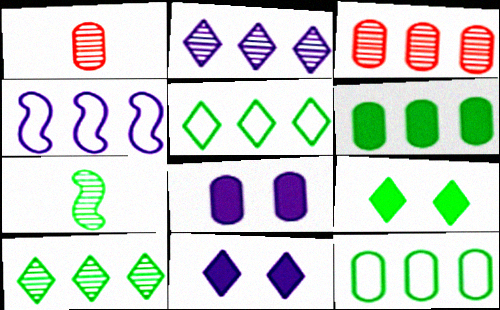[[1, 4, 9], 
[1, 8, 12], 
[7, 9, 12]]